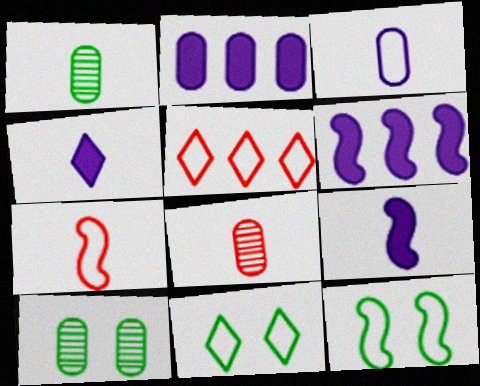[[1, 4, 7], 
[3, 5, 12], 
[5, 9, 10], 
[6, 8, 11]]